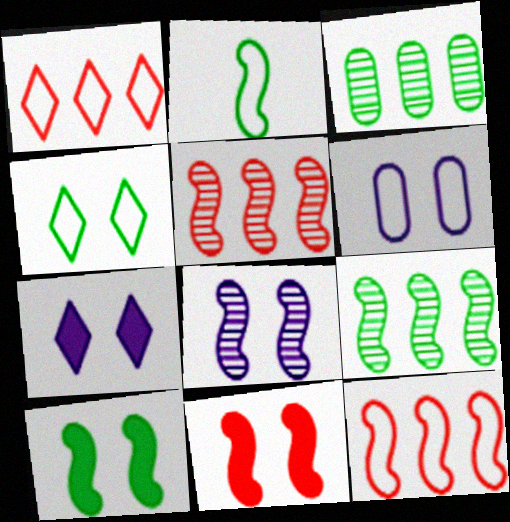[[1, 2, 6], 
[2, 9, 10], 
[6, 7, 8]]